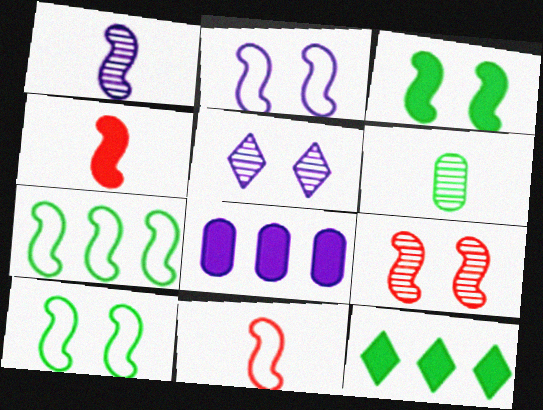[[2, 3, 9], 
[2, 7, 11], 
[6, 10, 12]]